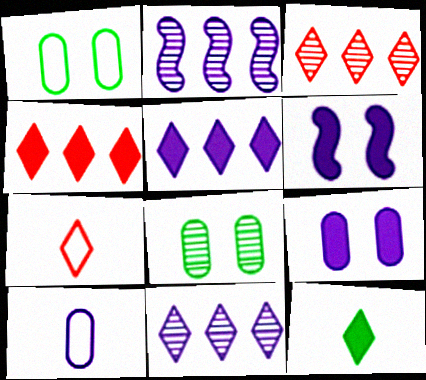[[6, 10, 11]]